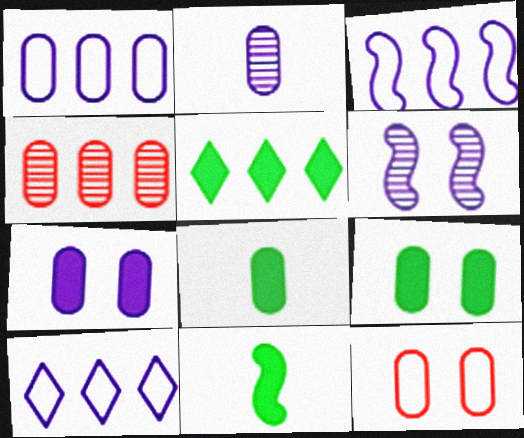[[1, 2, 7], 
[1, 3, 10], 
[3, 4, 5], 
[5, 9, 11]]